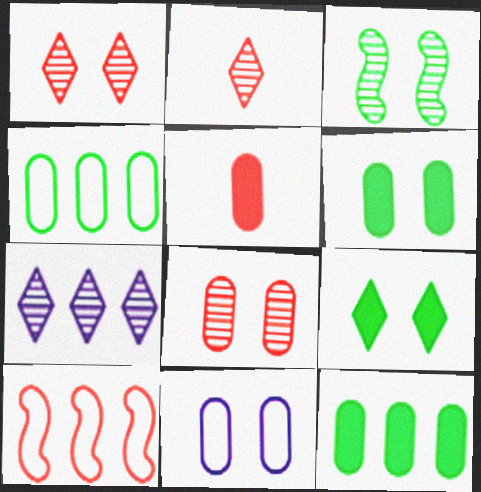[[1, 5, 10], 
[6, 8, 11], 
[7, 10, 12]]